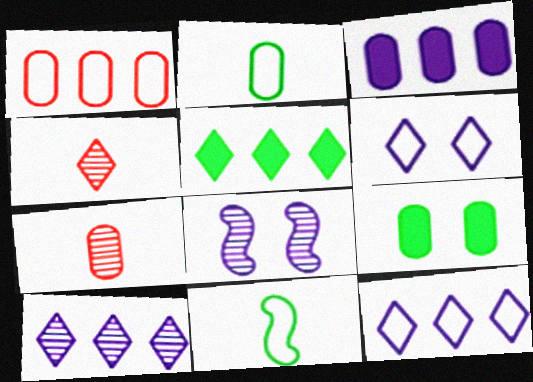[[1, 6, 11], 
[4, 5, 6]]